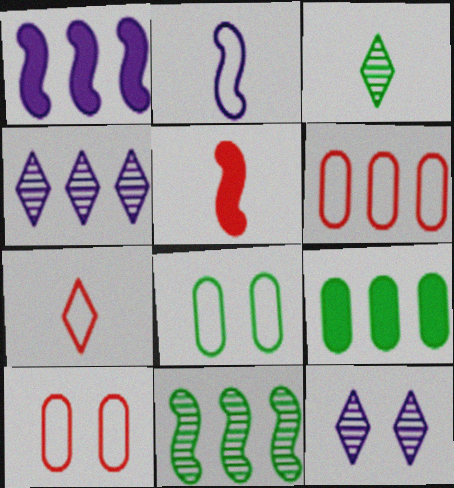[[1, 3, 10], 
[4, 5, 8]]